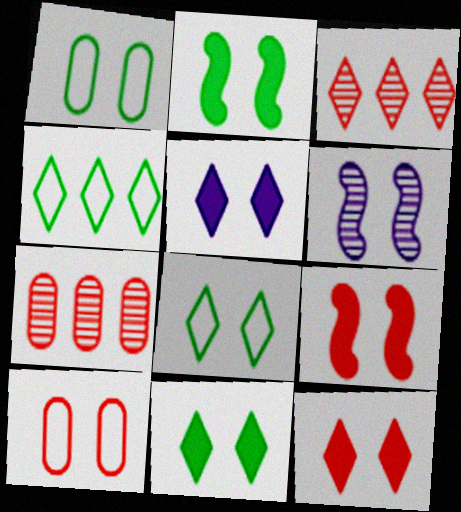[[1, 6, 12], 
[5, 11, 12], 
[6, 10, 11]]